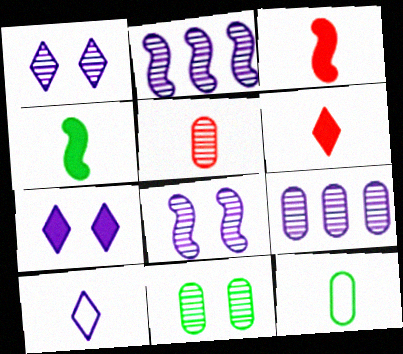[[4, 5, 10], 
[5, 9, 11]]